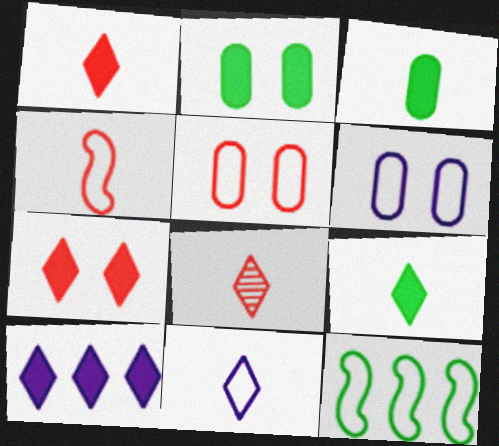[[5, 11, 12], 
[7, 9, 10], 
[8, 9, 11]]